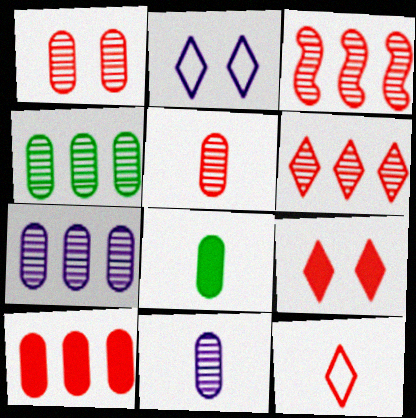[[1, 4, 11], 
[2, 3, 8], 
[6, 9, 12]]